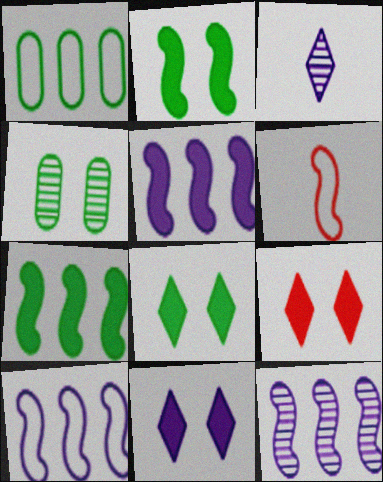[[2, 6, 12], 
[5, 10, 12], 
[8, 9, 11]]